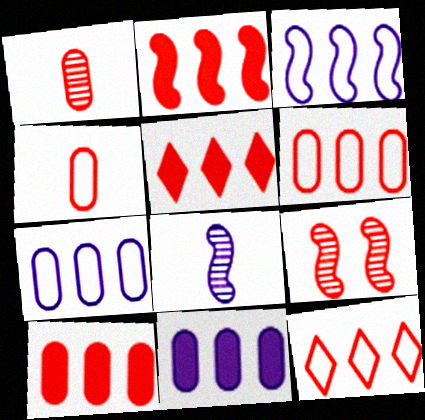[[2, 5, 10], 
[4, 5, 9]]